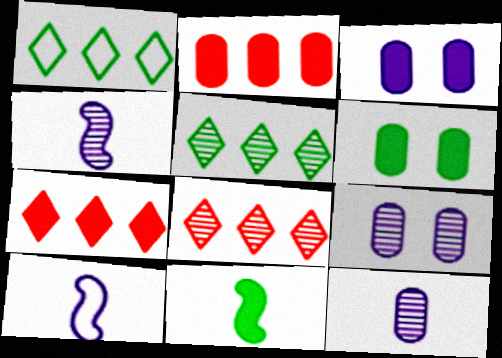[[3, 7, 11], 
[6, 8, 10]]